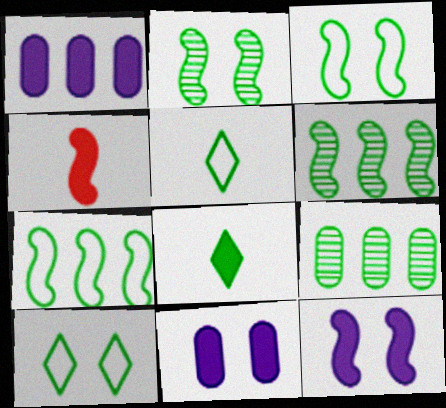[[3, 8, 9]]